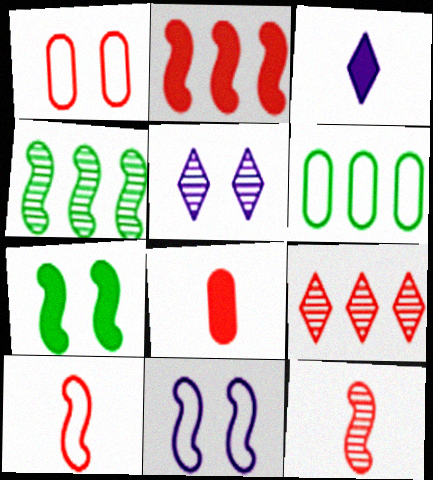[[1, 3, 4], 
[1, 5, 7]]